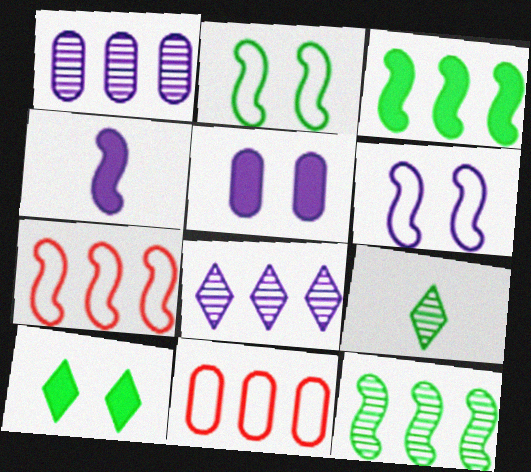[[3, 8, 11], 
[5, 7, 9]]